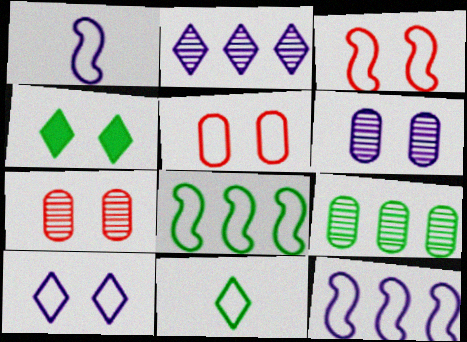[[1, 3, 8], 
[3, 4, 6], 
[5, 11, 12]]